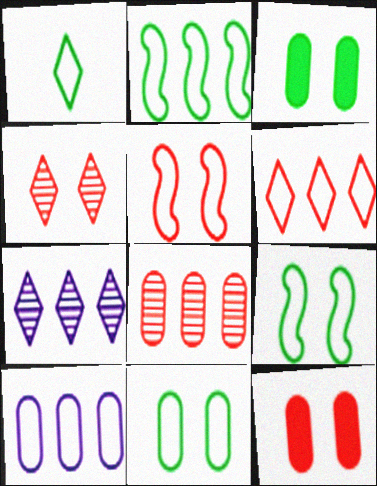[[1, 2, 11], 
[1, 5, 10], 
[2, 6, 10], 
[4, 5, 12]]